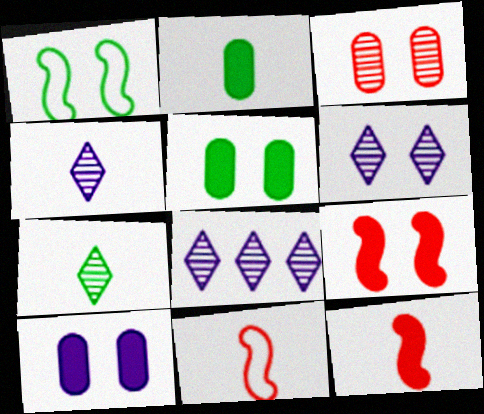[[2, 4, 11], 
[4, 6, 8], 
[5, 8, 11]]